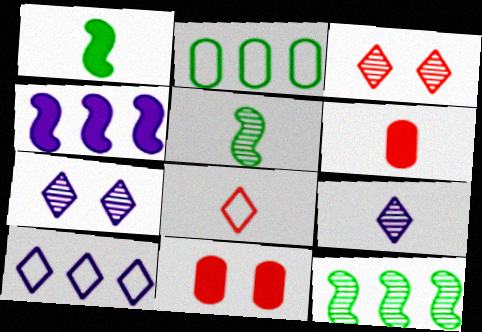[[5, 10, 11]]